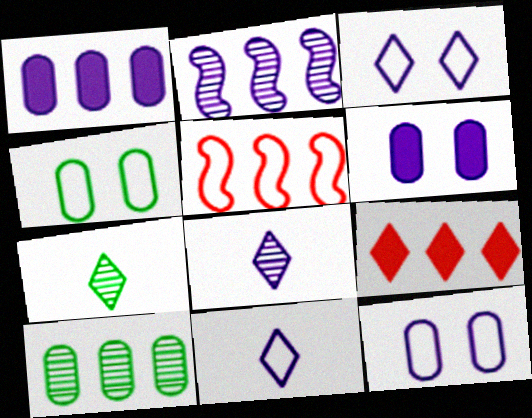[[2, 6, 11], 
[3, 7, 9], 
[4, 5, 11], 
[5, 6, 7]]